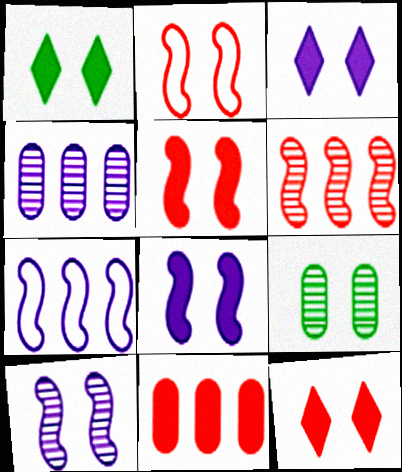[[1, 3, 12], 
[2, 3, 9]]